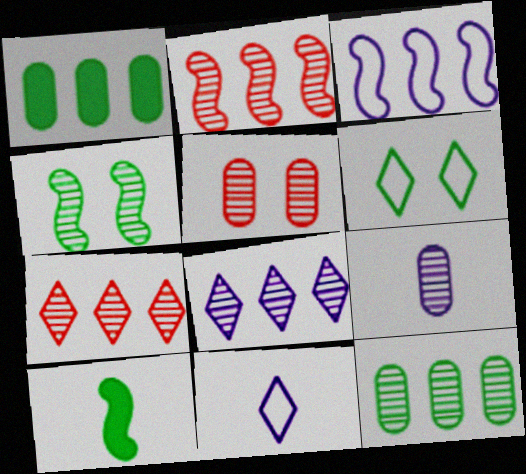[[1, 3, 7], 
[2, 8, 12], 
[4, 7, 9], 
[5, 9, 12], 
[6, 10, 12]]